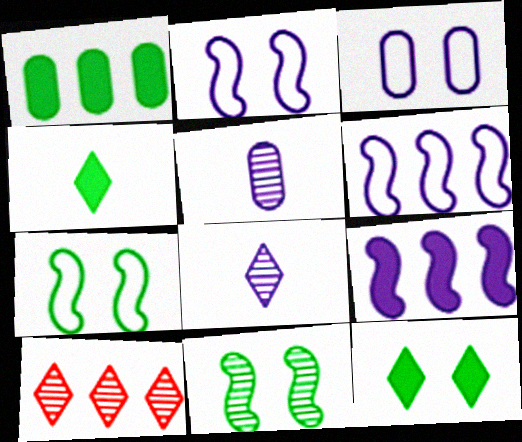[[1, 6, 10], 
[3, 8, 9], 
[5, 10, 11]]